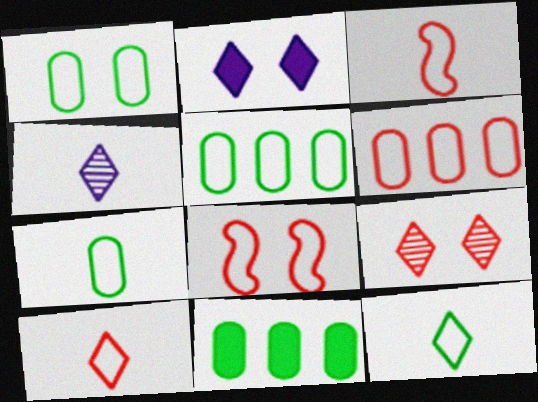[[1, 5, 7], 
[4, 8, 11], 
[6, 8, 10]]